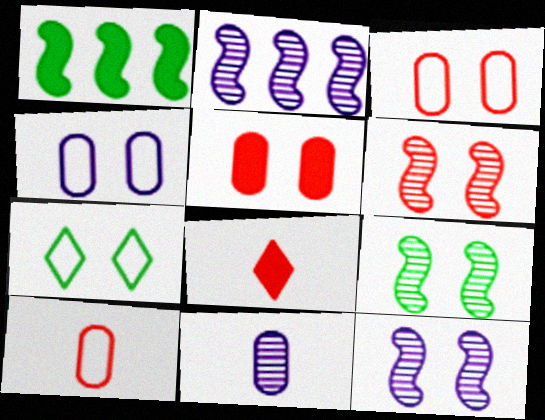[[5, 7, 12], 
[6, 9, 12]]